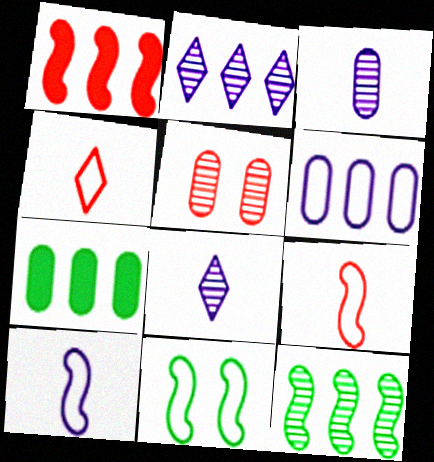[[1, 4, 5], 
[4, 6, 11], 
[5, 8, 12]]